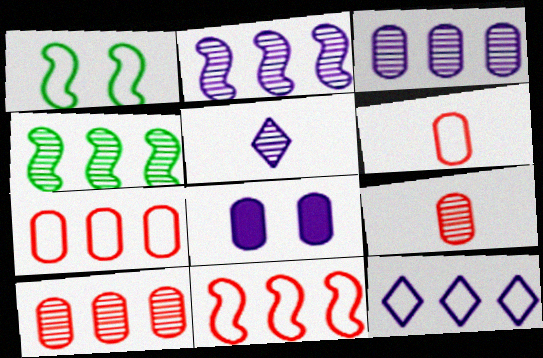[[1, 6, 12]]